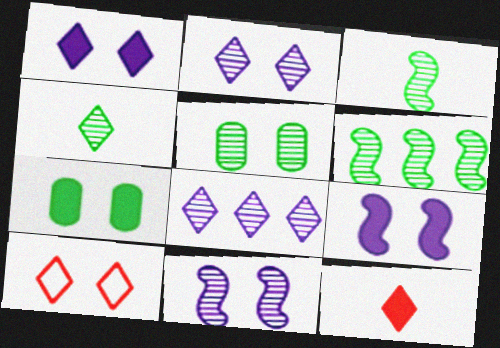[[4, 5, 6], 
[5, 9, 10], 
[7, 10, 11]]